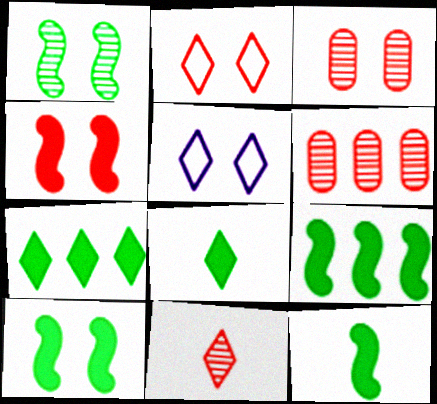[[2, 3, 4], 
[3, 5, 10], 
[5, 6, 12], 
[5, 7, 11], 
[9, 10, 12]]